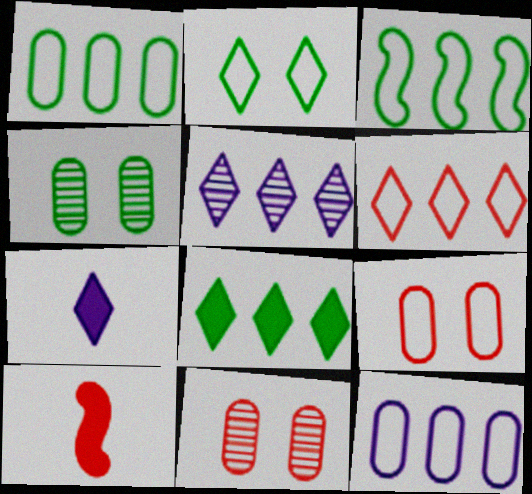[[3, 6, 12], 
[3, 7, 11], 
[5, 6, 8], 
[6, 10, 11]]